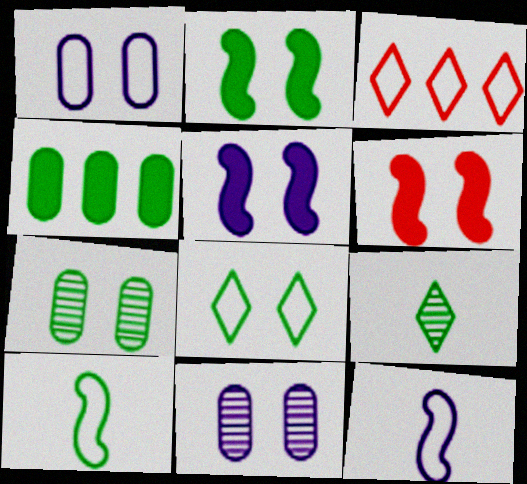[[1, 3, 10], 
[2, 5, 6], 
[2, 7, 8], 
[6, 8, 11]]